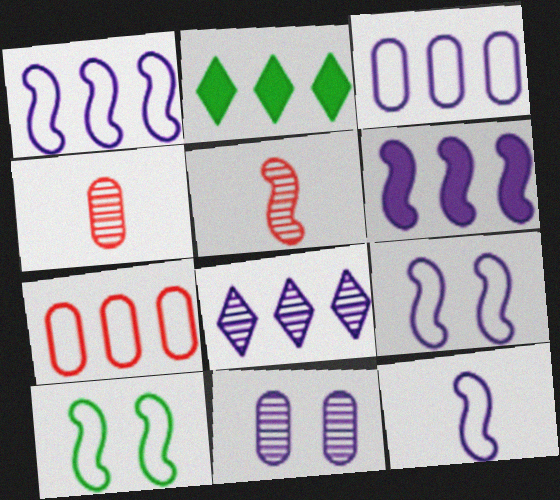[[1, 9, 12], 
[2, 4, 9], 
[3, 6, 8], 
[5, 6, 10]]